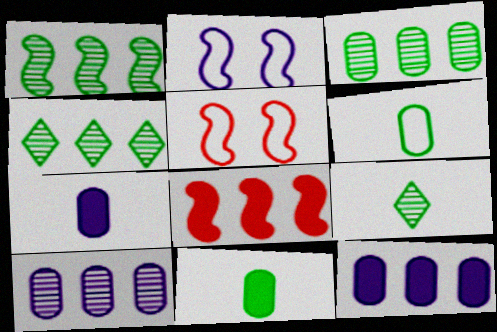[[1, 3, 4], 
[4, 5, 7], 
[5, 9, 12]]